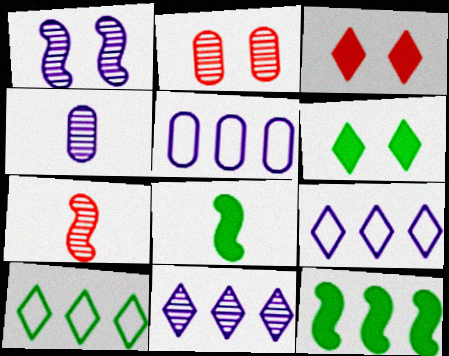[[1, 4, 11], 
[2, 8, 9], 
[5, 6, 7]]